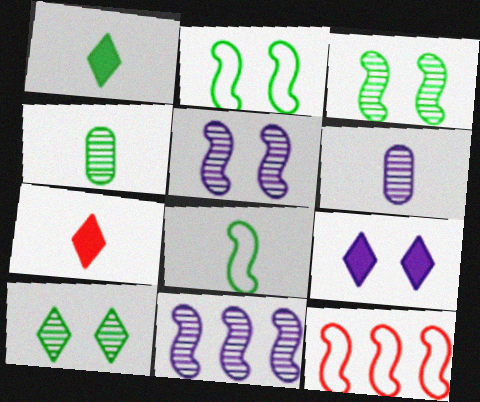[[1, 4, 8], 
[4, 9, 12], 
[6, 7, 8]]